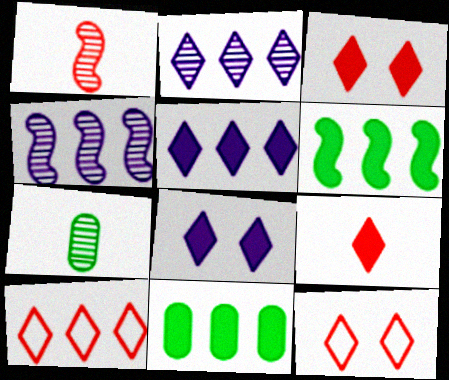[[4, 10, 11]]